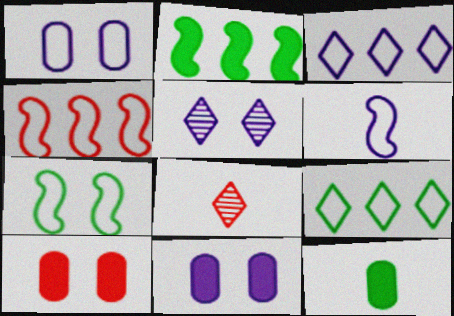[[1, 2, 8], 
[1, 3, 6], 
[4, 5, 12], 
[4, 6, 7], 
[4, 8, 10], 
[5, 7, 10], 
[6, 8, 12]]